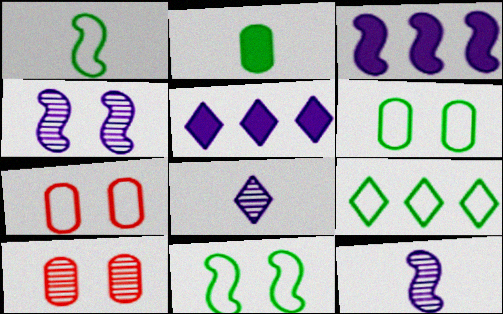[[1, 5, 10], 
[1, 6, 9]]